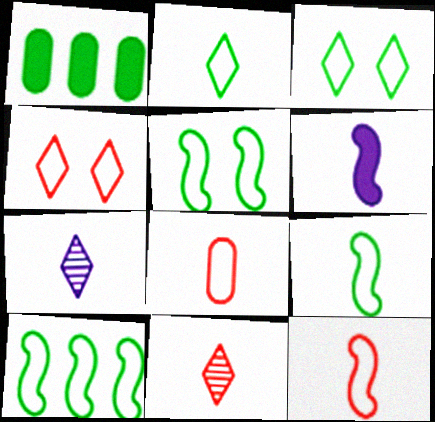[[5, 9, 10]]